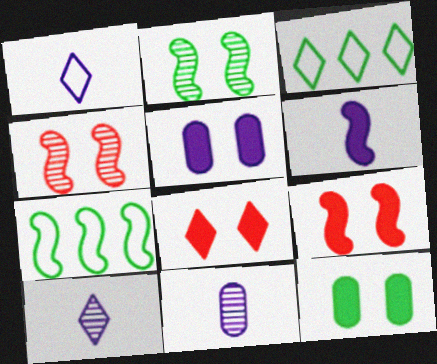[[1, 6, 11], 
[3, 8, 10], 
[3, 9, 11], 
[4, 6, 7], 
[7, 8, 11]]